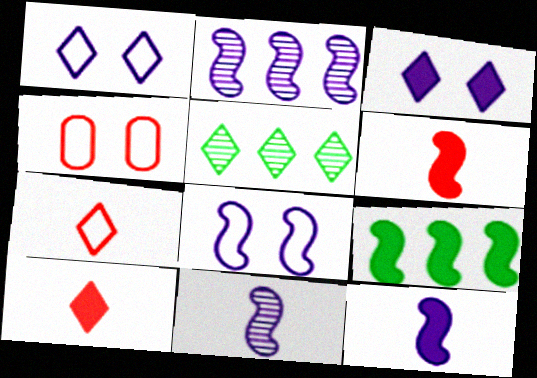[[1, 5, 10], 
[2, 8, 12], 
[3, 5, 7], 
[4, 5, 12]]